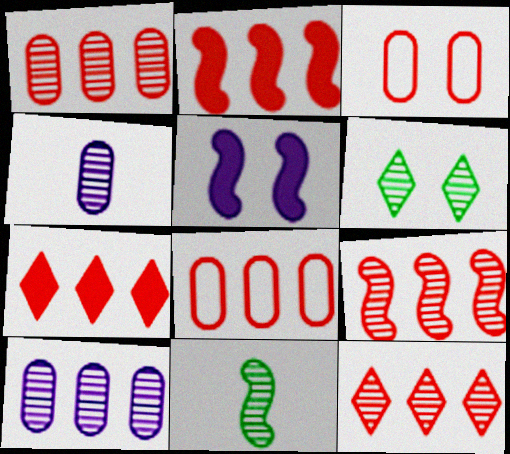[[1, 9, 12], 
[2, 8, 12], 
[3, 5, 6], 
[4, 6, 9], 
[7, 8, 9]]